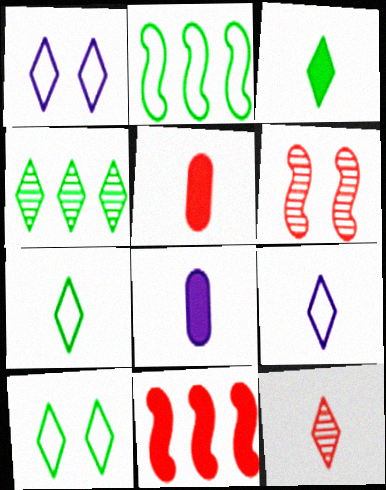[[3, 4, 10], 
[3, 9, 12]]